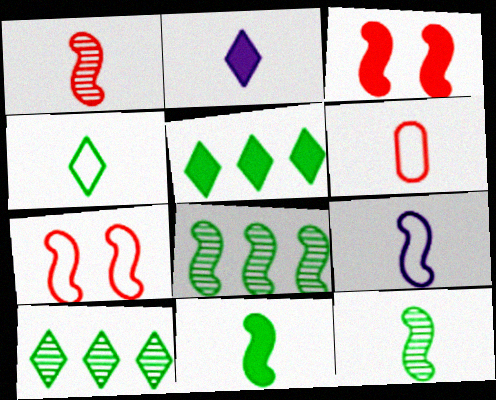[[1, 9, 11], 
[2, 6, 12], 
[3, 8, 9], 
[4, 6, 9]]